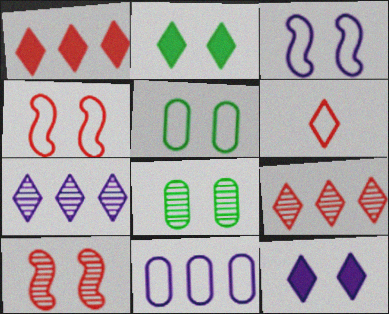[[2, 6, 7], 
[4, 8, 12], 
[5, 10, 12]]